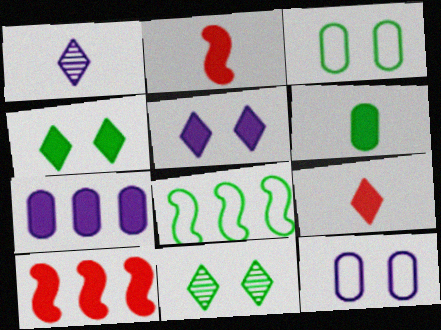[[1, 3, 10], 
[2, 4, 7], 
[5, 6, 10], 
[6, 8, 11]]